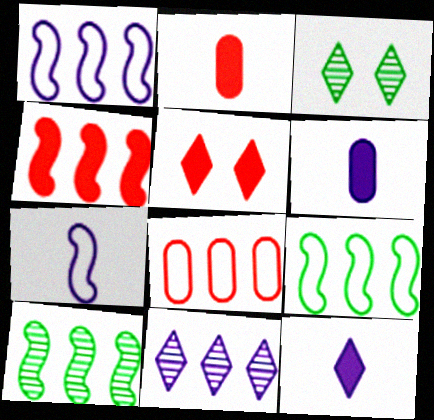[[1, 2, 3], 
[1, 4, 10], 
[2, 4, 5]]